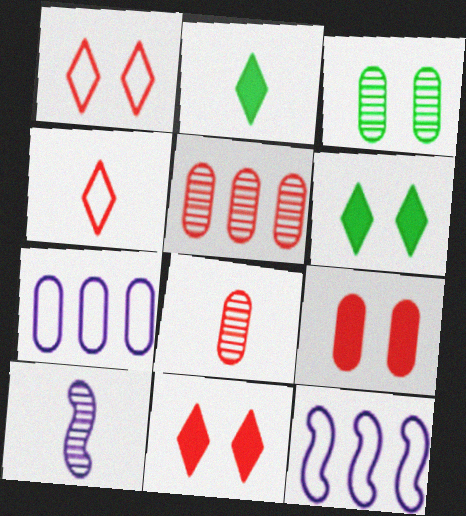[[6, 8, 12]]